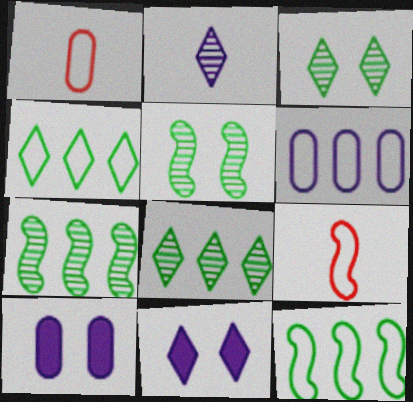[[1, 7, 11], 
[8, 9, 10]]